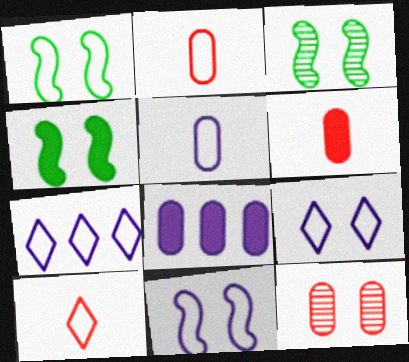[[1, 2, 7], 
[1, 3, 4], 
[3, 6, 7], 
[3, 8, 10], 
[4, 9, 12], 
[5, 7, 11]]